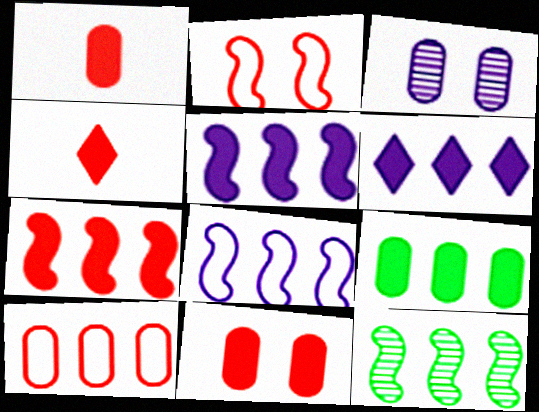[[4, 7, 11], 
[6, 7, 9], 
[6, 10, 12], 
[7, 8, 12]]